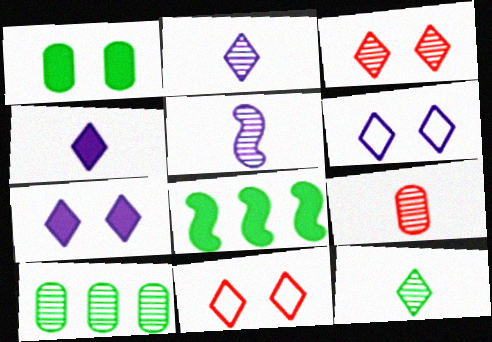[[3, 5, 10], 
[5, 9, 12], 
[6, 8, 9]]